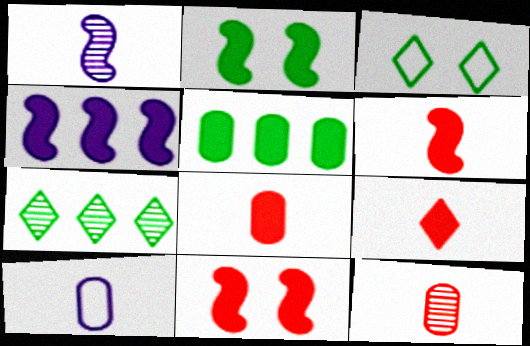[[2, 4, 6], 
[3, 4, 12], 
[6, 8, 9], 
[7, 10, 11]]